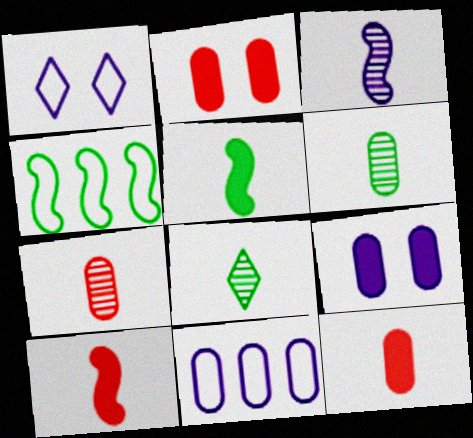[[2, 6, 11], 
[3, 7, 8]]